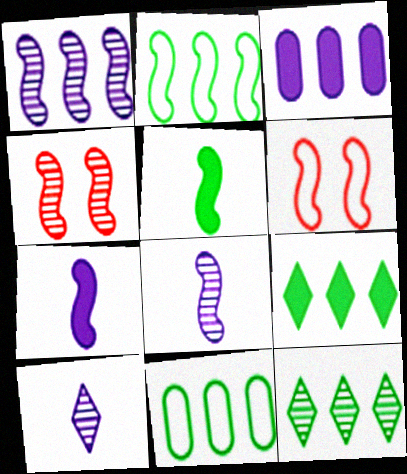[[1, 5, 6], 
[2, 4, 7]]